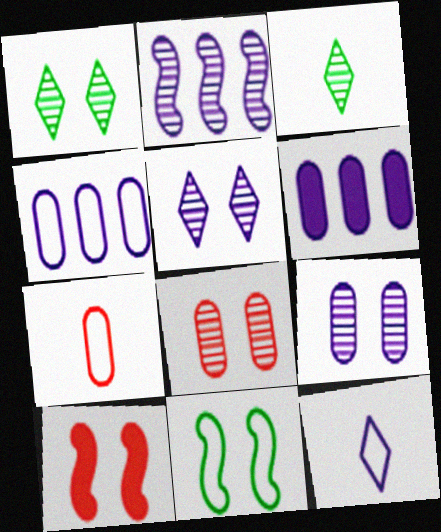[[2, 3, 8], 
[3, 4, 10]]